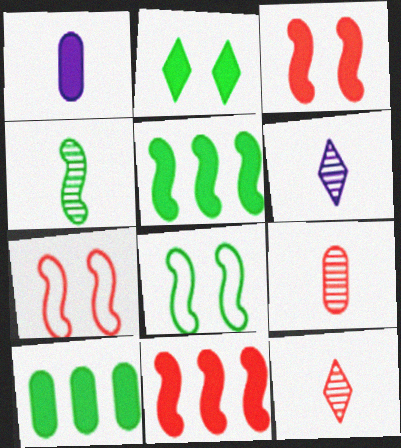[[1, 2, 11], 
[4, 5, 8], 
[4, 6, 9], 
[6, 7, 10]]